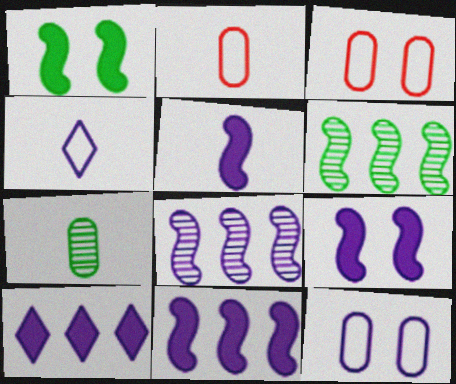[[5, 9, 11]]